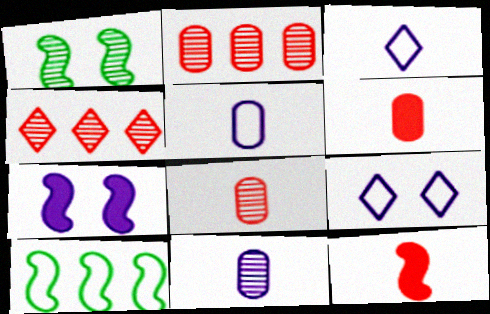[[1, 4, 11]]